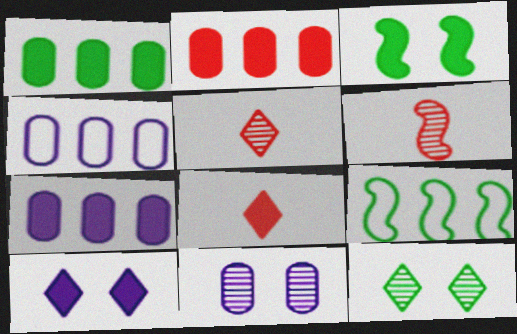[[1, 2, 7], 
[3, 4, 5], 
[3, 7, 8], 
[8, 9, 11]]